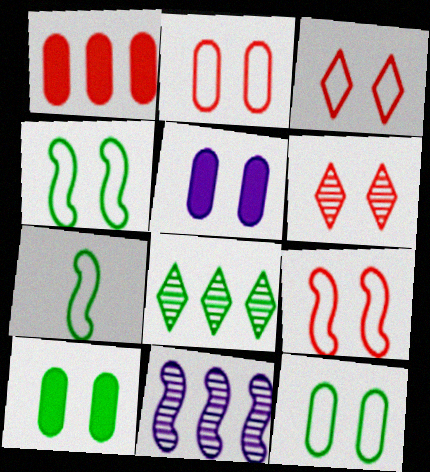[[2, 3, 9], 
[4, 5, 6], 
[7, 8, 10]]